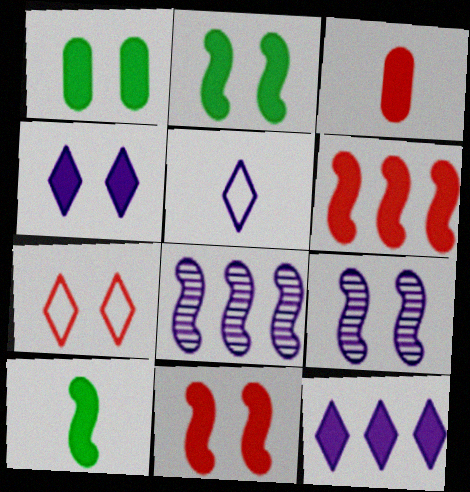[[1, 4, 11], 
[1, 7, 9], 
[2, 3, 12]]